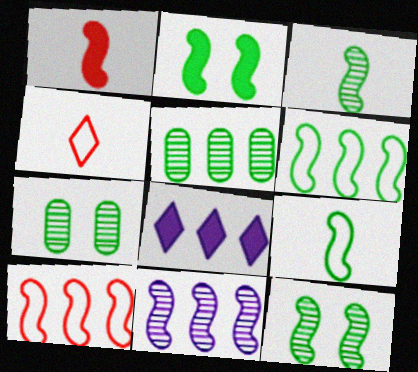[[2, 3, 6], 
[5, 8, 10]]